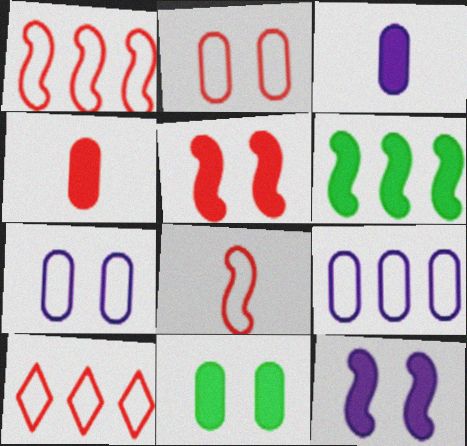[[2, 8, 10]]